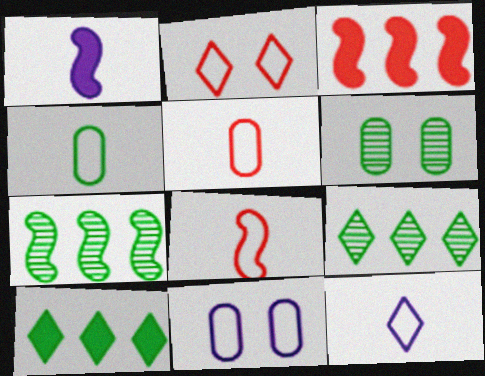[[3, 6, 12], 
[4, 8, 12]]